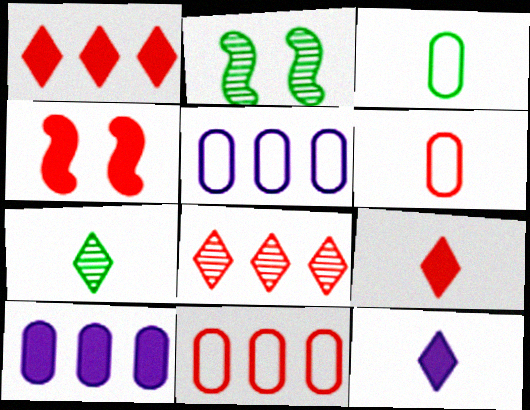[[2, 5, 9], 
[2, 11, 12], 
[4, 5, 7], 
[4, 6, 8]]